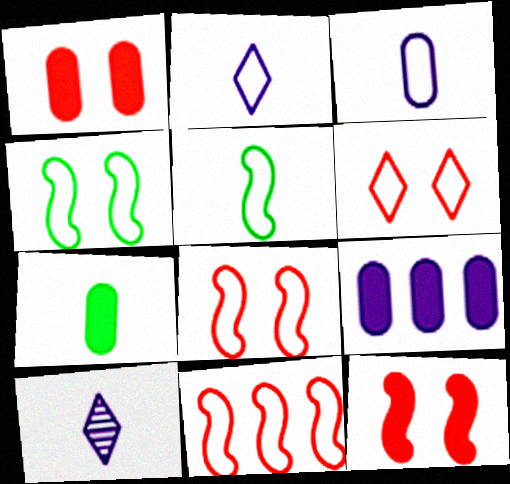[[1, 7, 9]]